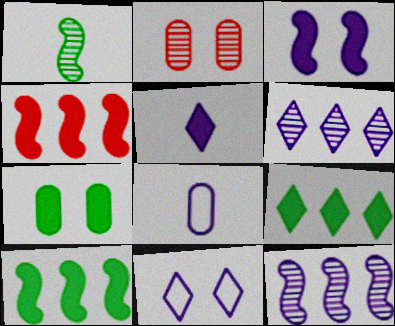[[1, 2, 6], 
[3, 6, 8], 
[4, 5, 7], 
[5, 6, 11]]